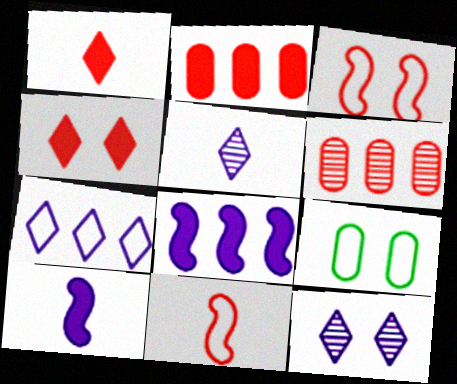[[1, 3, 6], 
[4, 6, 11], 
[7, 9, 11]]